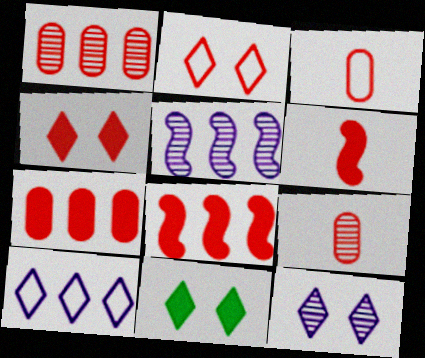[[1, 2, 6], 
[2, 8, 9], 
[2, 11, 12], 
[3, 5, 11], 
[4, 6, 7]]